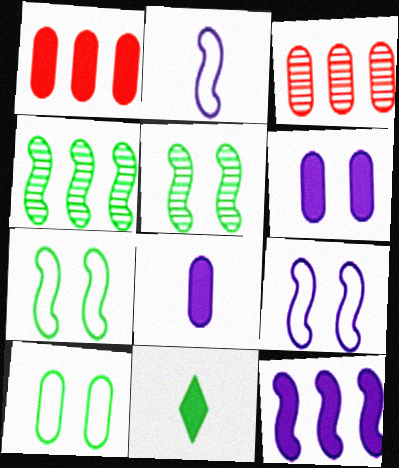[[3, 8, 10], 
[3, 9, 11], 
[4, 10, 11]]